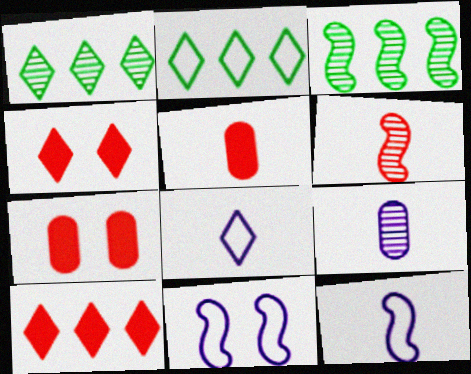[[1, 4, 8], 
[1, 5, 11], 
[1, 7, 12], 
[3, 7, 8]]